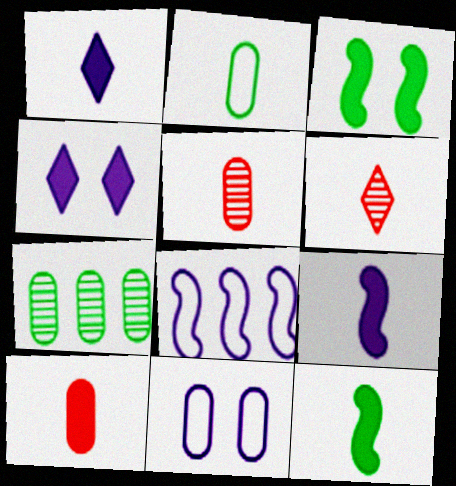[[1, 10, 12], 
[2, 6, 9], 
[7, 10, 11]]